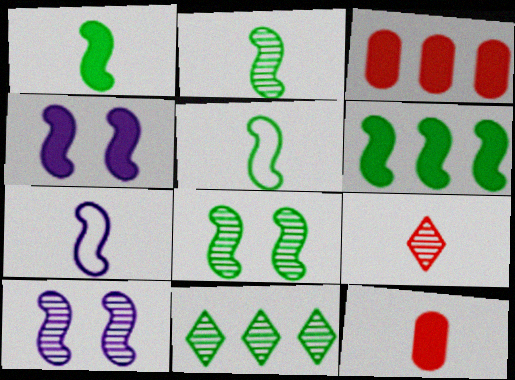[[1, 2, 5], 
[5, 6, 8]]